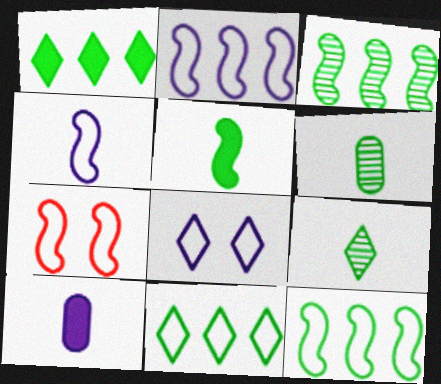[[4, 7, 12]]